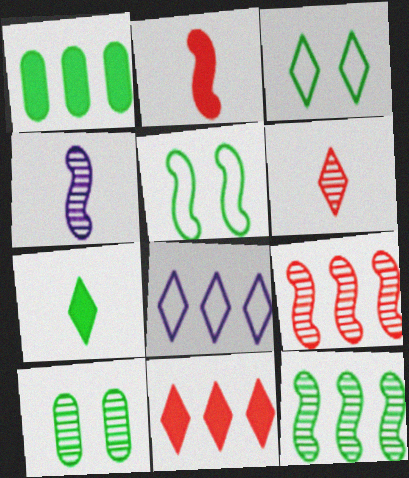[[1, 8, 9], 
[2, 8, 10]]